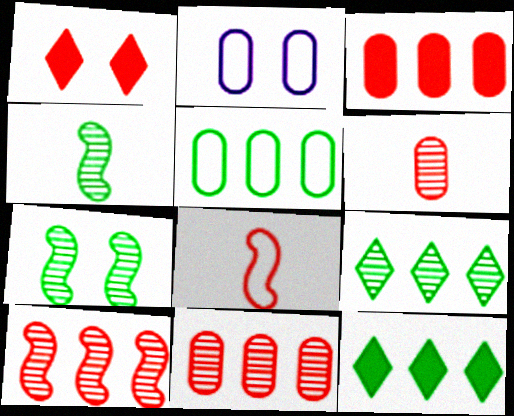[[1, 2, 7], 
[1, 8, 11]]